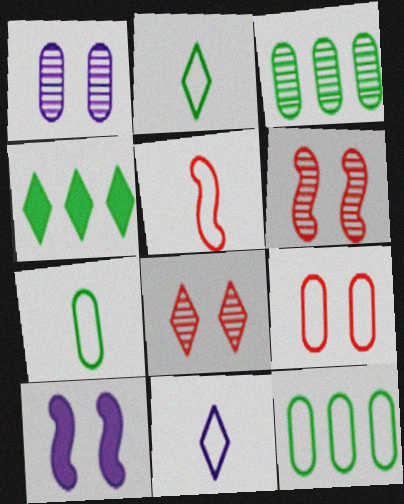[[1, 4, 5], 
[4, 8, 11], 
[5, 7, 11]]